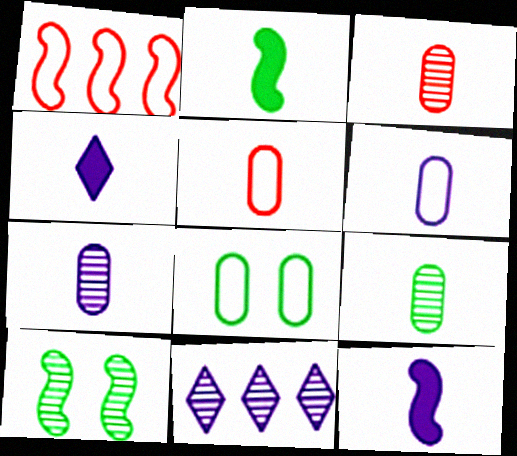[[1, 10, 12], 
[3, 7, 9], 
[3, 10, 11]]